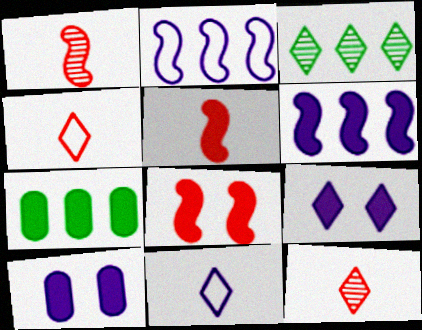[[3, 4, 9], 
[5, 7, 9]]